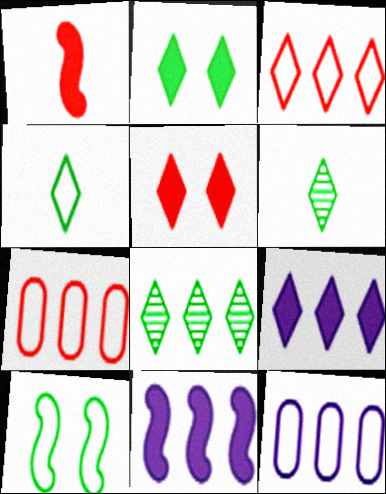[[2, 4, 8], 
[3, 8, 9], 
[7, 8, 11]]